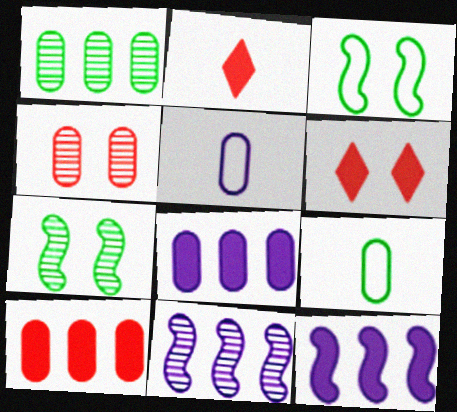[[4, 8, 9], 
[6, 9, 11]]